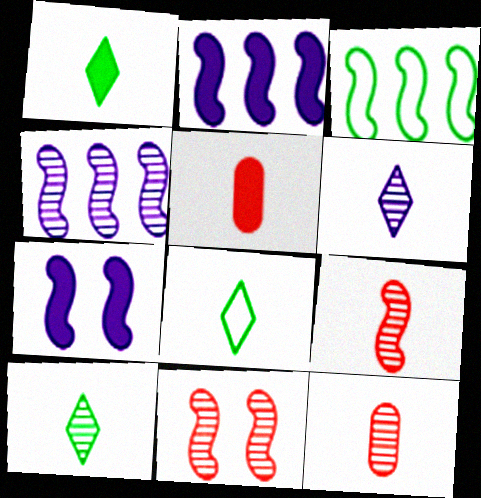[[1, 8, 10], 
[3, 7, 9]]